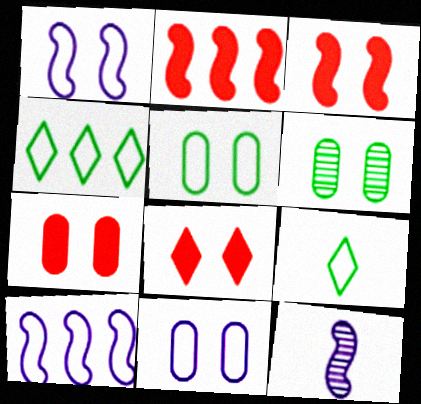[[1, 6, 8], 
[3, 7, 8], 
[4, 7, 12], 
[6, 7, 11]]